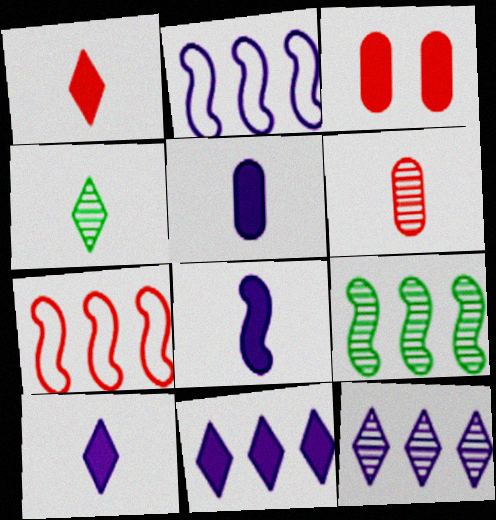[[2, 3, 4], 
[5, 8, 10]]